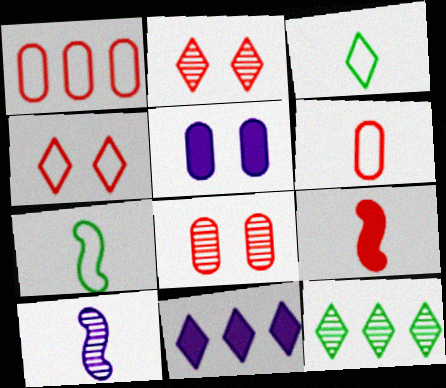[[1, 2, 9], 
[2, 3, 11], 
[7, 8, 11], 
[7, 9, 10], 
[8, 10, 12]]